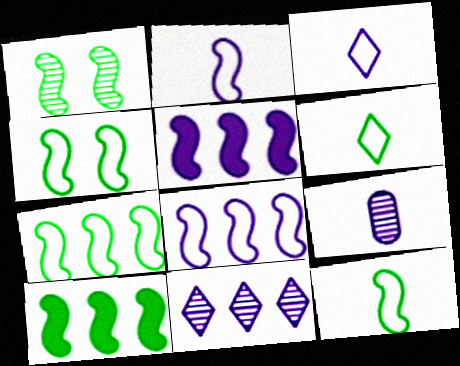[[1, 10, 12], 
[4, 7, 12]]